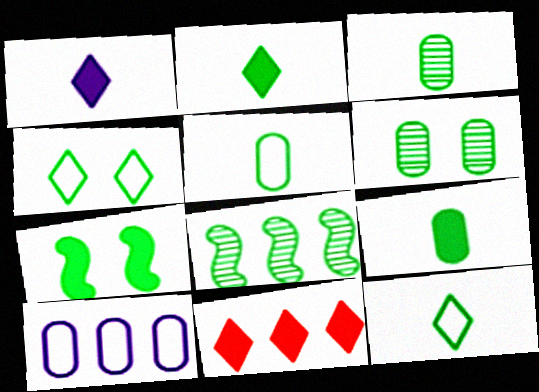[[3, 5, 9], 
[4, 6, 7], 
[4, 8, 9], 
[8, 10, 11]]